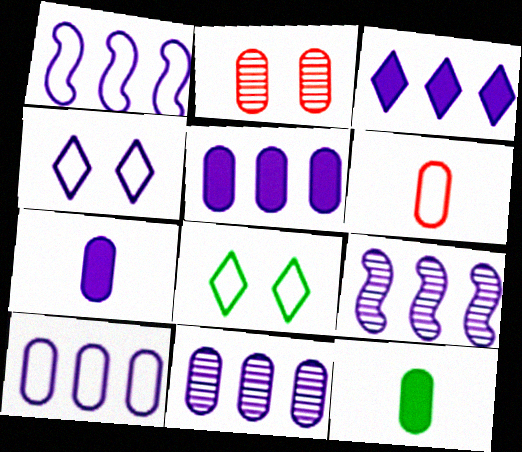[[1, 3, 11], 
[1, 6, 8], 
[2, 10, 12], 
[3, 9, 10], 
[4, 7, 9], 
[5, 10, 11]]